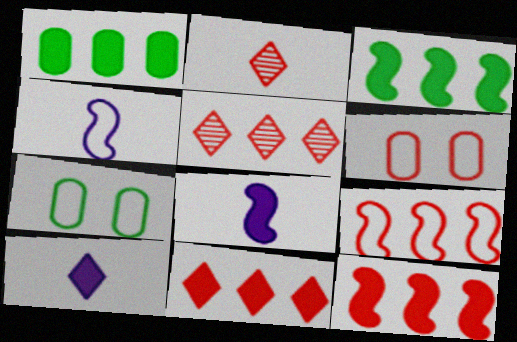[[2, 6, 12], 
[5, 7, 8]]